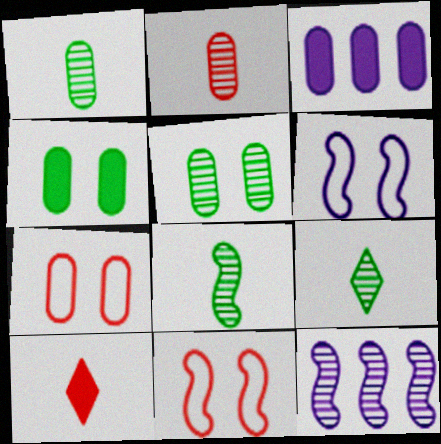[[1, 3, 7], 
[1, 8, 9], 
[3, 9, 11]]